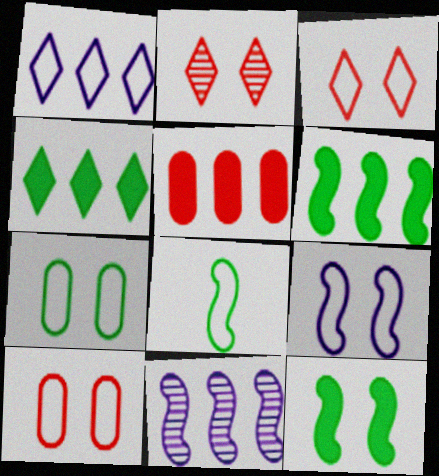[[1, 8, 10], 
[3, 7, 9]]